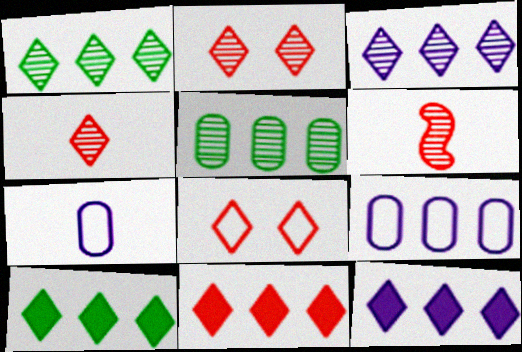[[4, 8, 11], 
[10, 11, 12]]